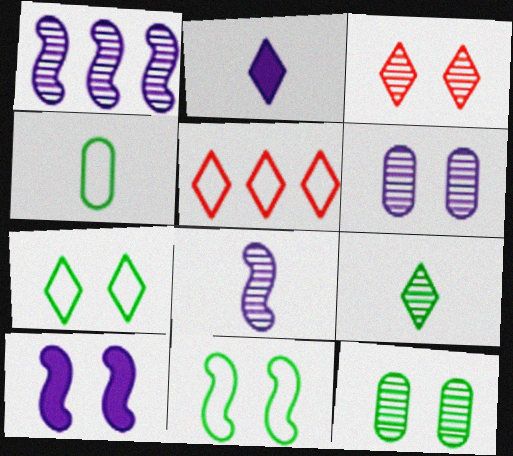[]